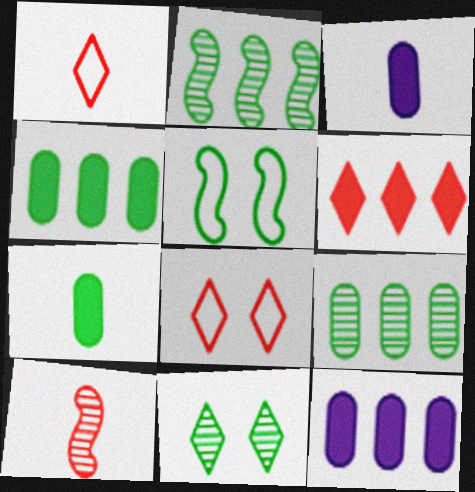[[2, 3, 8]]